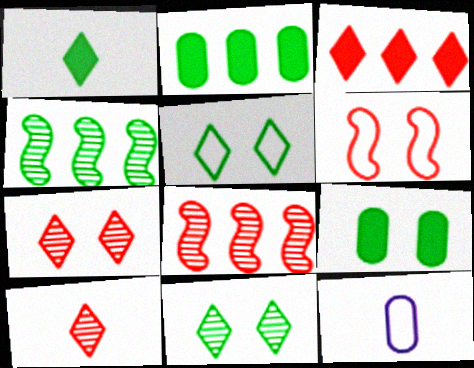[]